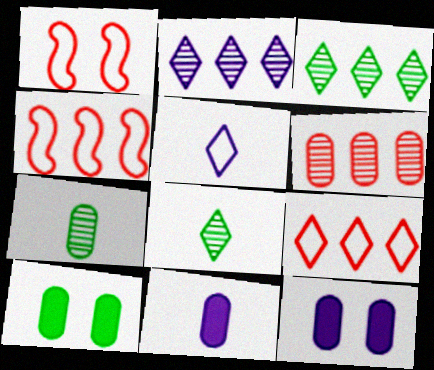[[1, 3, 11], 
[4, 8, 12]]